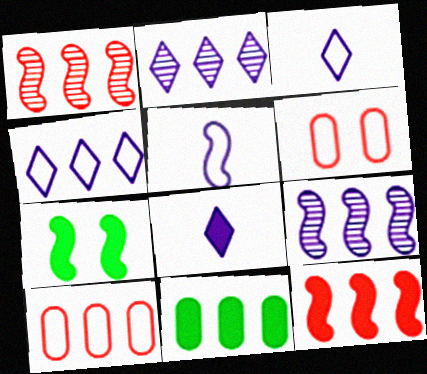[[1, 4, 11], 
[1, 5, 7]]